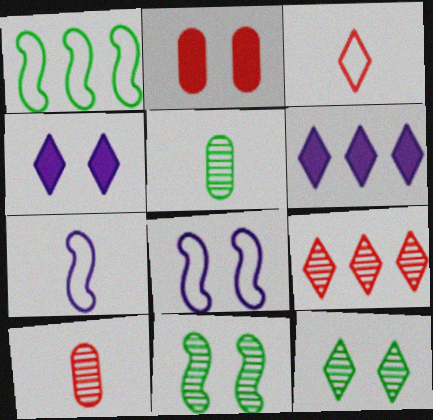[[1, 4, 10], 
[2, 8, 12], 
[3, 6, 12]]